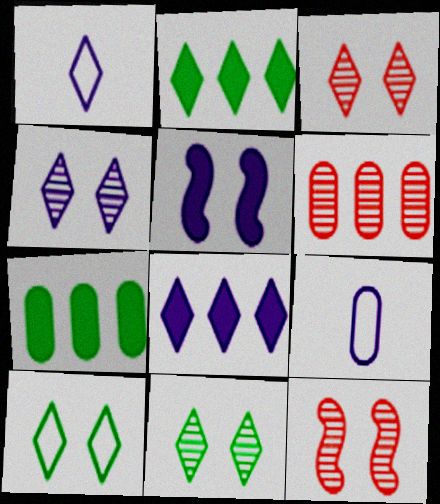[[1, 2, 3], 
[1, 4, 8], 
[1, 7, 12], 
[2, 9, 12], 
[3, 4, 11]]